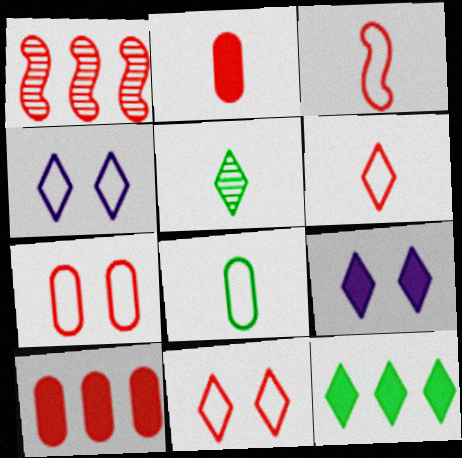[[1, 2, 11], 
[1, 8, 9]]